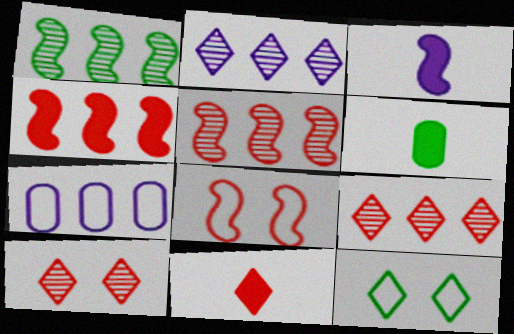[[1, 3, 8], 
[1, 6, 12], 
[2, 6, 8], 
[2, 11, 12], 
[3, 6, 11]]